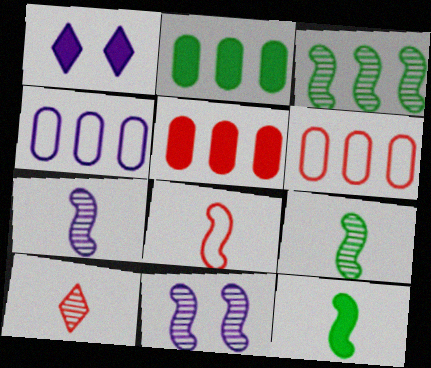[[1, 4, 7], 
[1, 5, 12], 
[1, 6, 9], 
[7, 8, 12]]